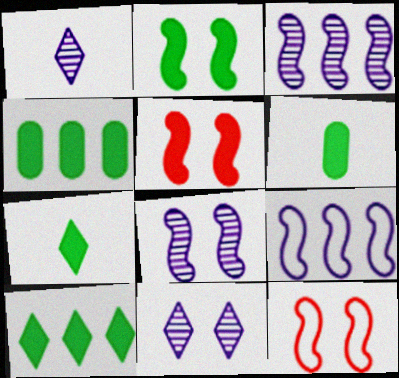[[1, 4, 12], 
[2, 4, 7], 
[2, 6, 10], 
[2, 8, 12]]